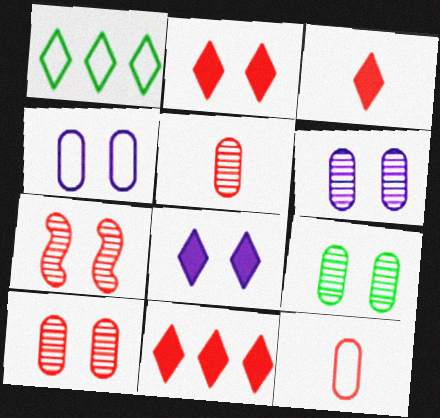[[2, 3, 11], 
[6, 9, 10], 
[7, 11, 12]]